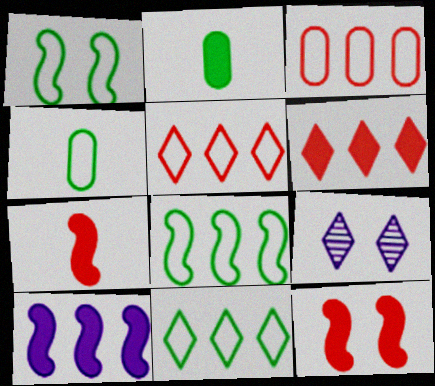[[1, 4, 11]]